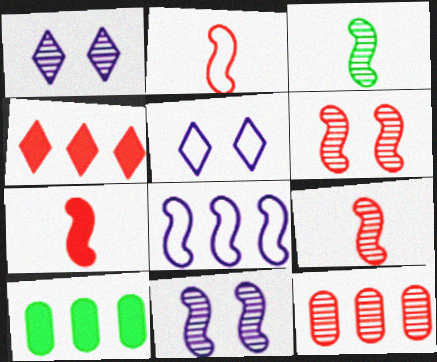[[1, 2, 10], 
[1, 3, 12], 
[2, 7, 9], 
[5, 9, 10]]